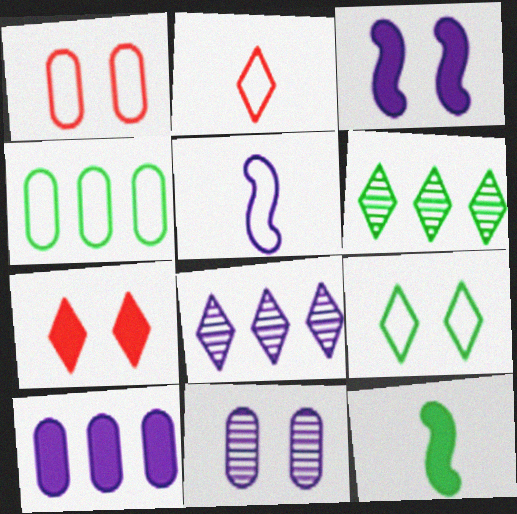[[1, 8, 12], 
[7, 10, 12]]